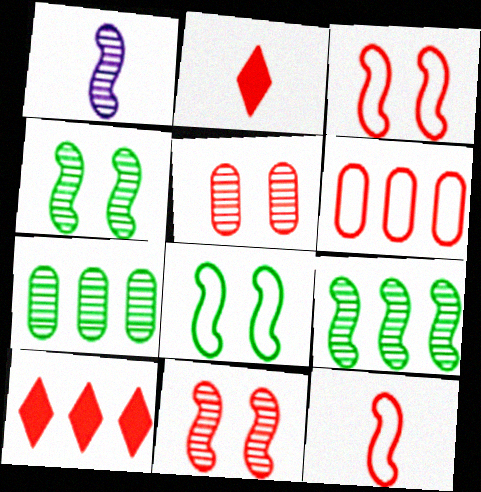[[1, 9, 11], 
[2, 6, 11], 
[5, 10, 12]]